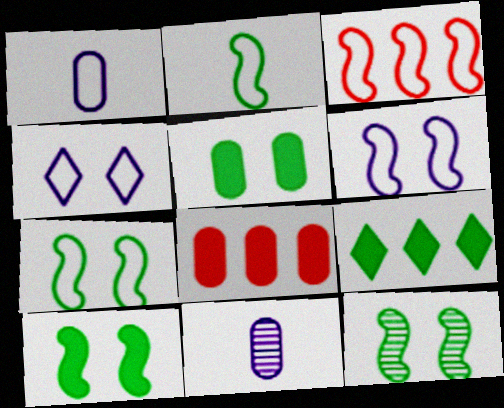[[2, 3, 6], 
[7, 10, 12]]